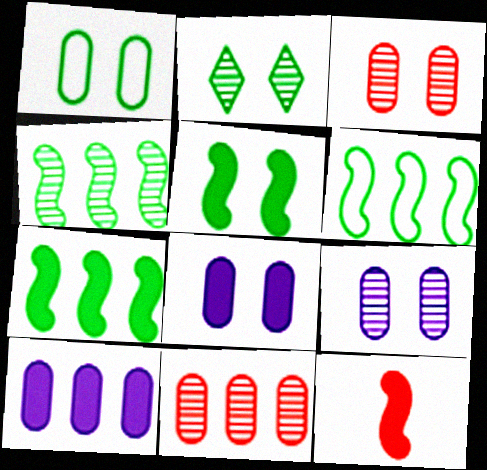[[1, 2, 5], 
[1, 3, 8], 
[4, 6, 7]]